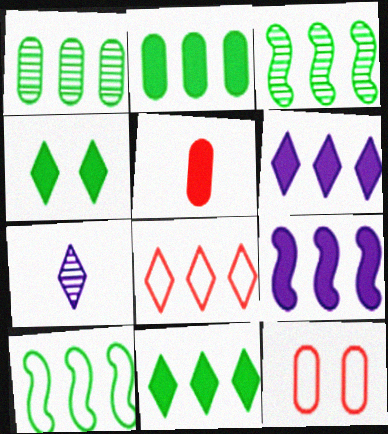[[1, 8, 9], 
[1, 10, 11], 
[4, 5, 9], 
[4, 7, 8]]